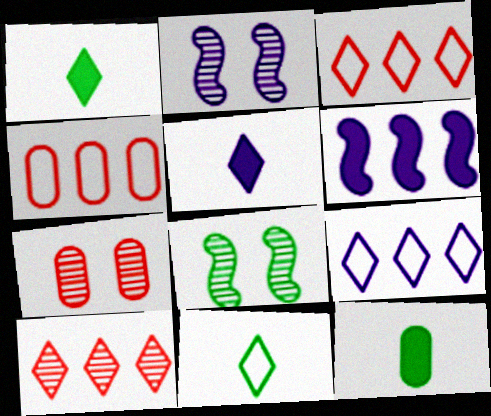[[1, 2, 4], 
[2, 3, 12], 
[4, 5, 8], 
[6, 7, 11]]